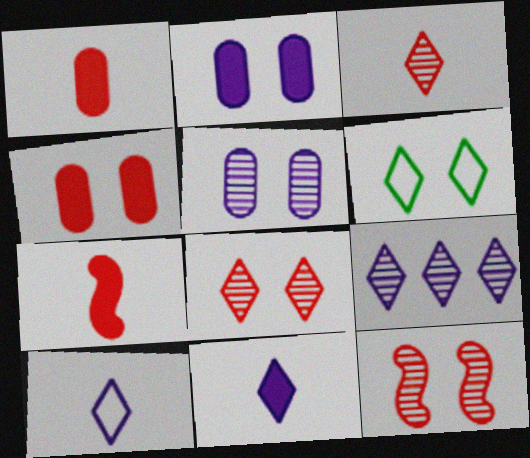[[2, 6, 12]]